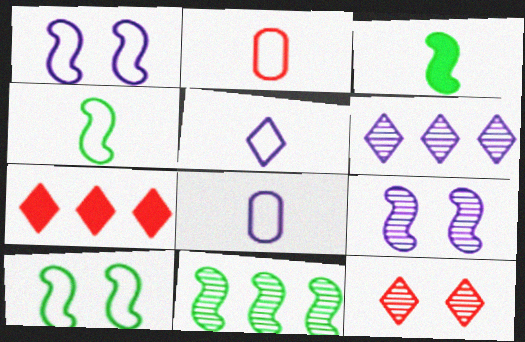[[2, 4, 5], 
[3, 10, 11]]